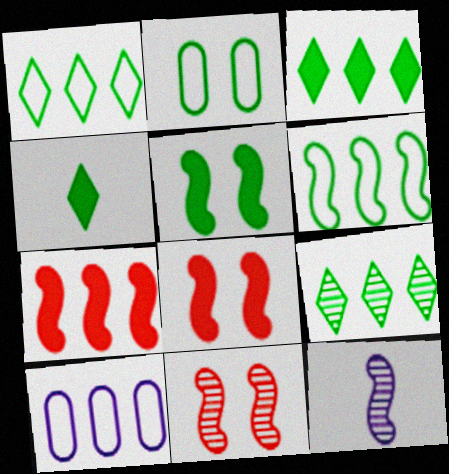[[1, 3, 9], 
[4, 10, 11], 
[6, 8, 12], 
[7, 9, 10]]